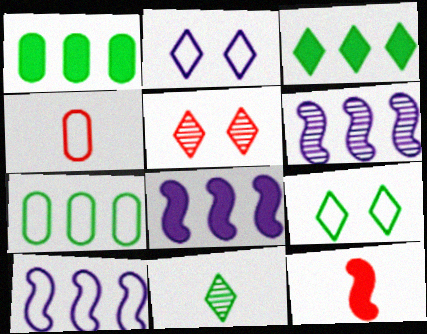[[3, 9, 11], 
[4, 9, 10], 
[6, 8, 10]]